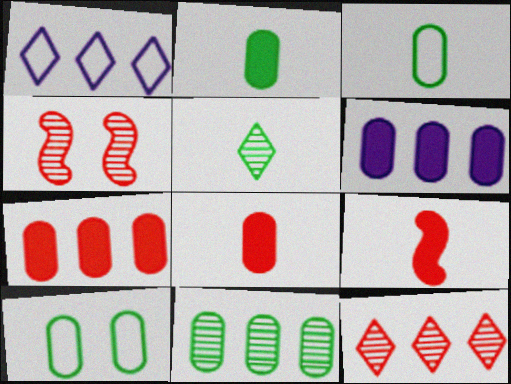[[1, 2, 4], 
[2, 10, 11]]